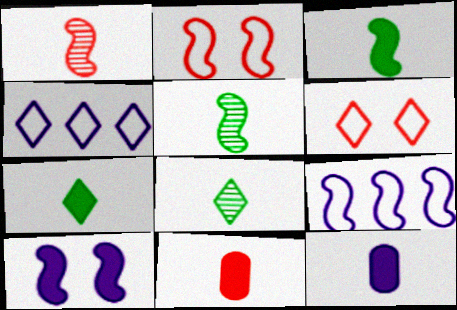[]